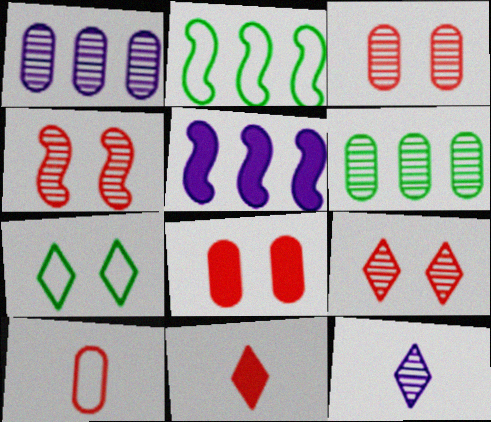[[2, 8, 12], 
[3, 4, 9], 
[4, 6, 12]]